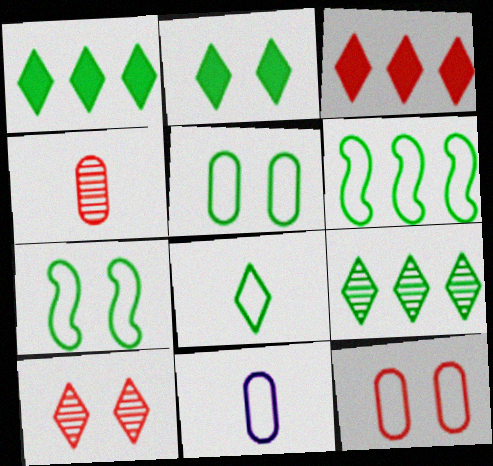[[2, 8, 9], 
[5, 6, 8]]